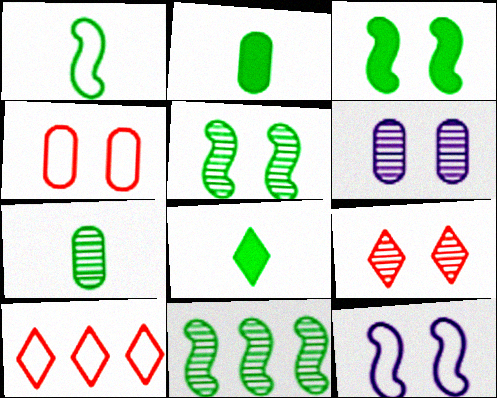[[1, 3, 11], 
[1, 7, 8], 
[5, 6, 9]]